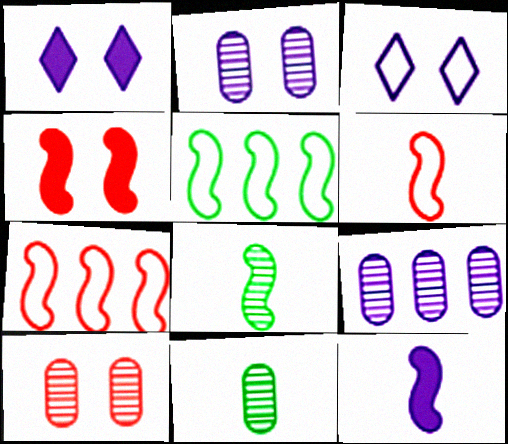[[1, 7, 11], 
[3, 9, 12], 
[6, 8, 12], 
[9, 10, 11]]